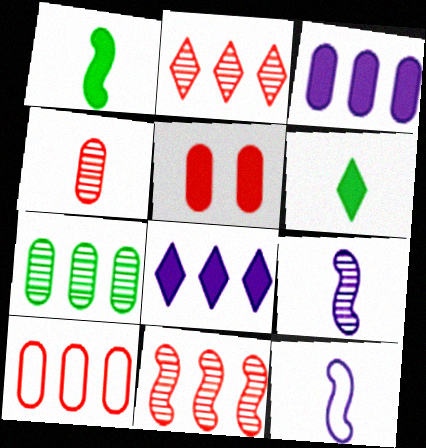[[1, 5, 8], 
[3, 7, 10], 
[4, 5, 10], 
[4, 6, 12]]